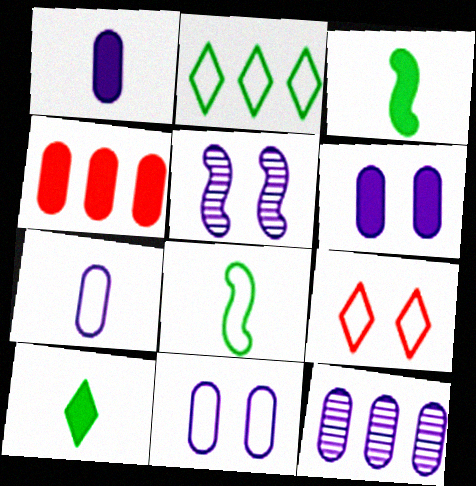[[1, 11, 12], 
[3, 9, 12], 
[6, 7, 12]]